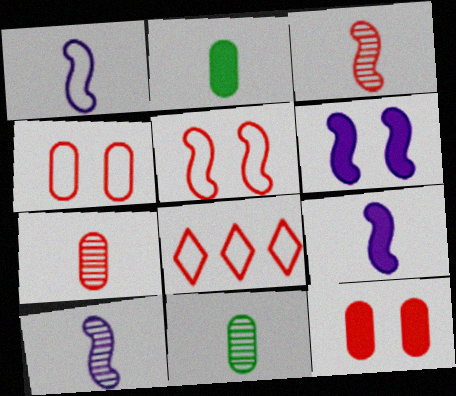[[1, 9, 10], 
[3, 8, 12], 
[6, 8, 11]]